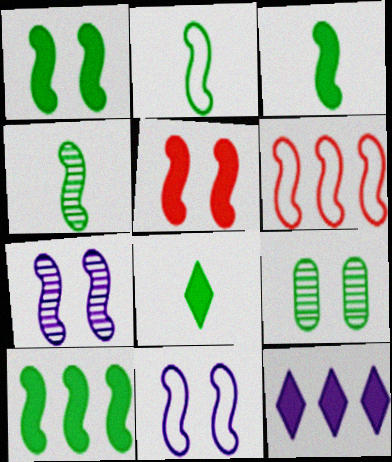[[1, 3, 10], 
[2, 3, 4], 
[2, 6, 11], 
[3, 6, 7]]